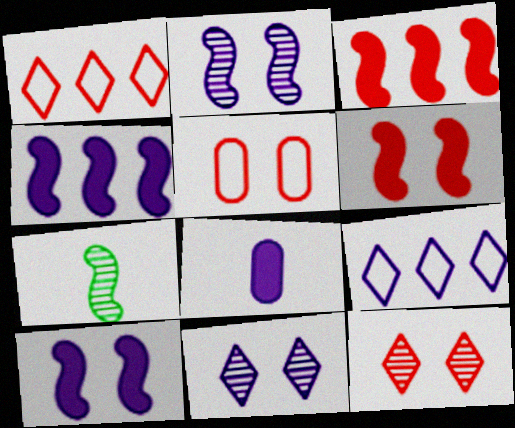[[2, 8, 9], 
[5, 6, 12]]